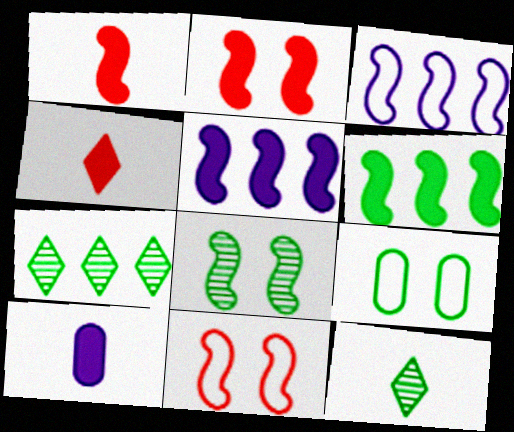[[1, 3, 8], 
[6, 9, 12], 
[7, 10, 11]]